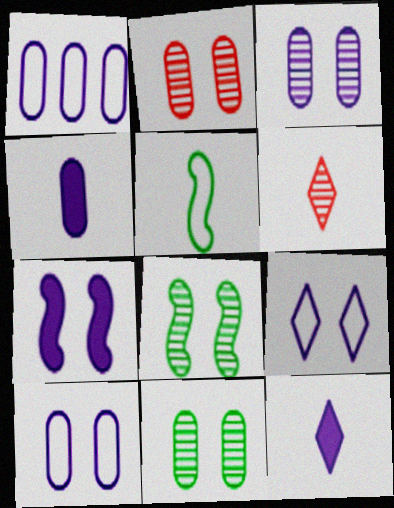[[1, 3, 4], 
[2, 3, 11], 
[3, 7, 9], 
[4, 5, 6]]